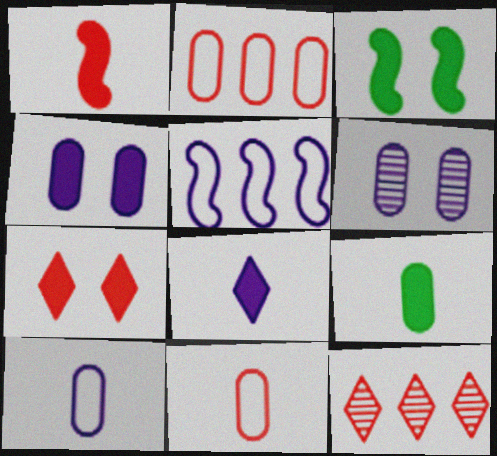[[1, 8, 9], 
[2, 6, 9], 
[3, 4, 7], 
[3, 10, 12], 
[5, 6, 8]]